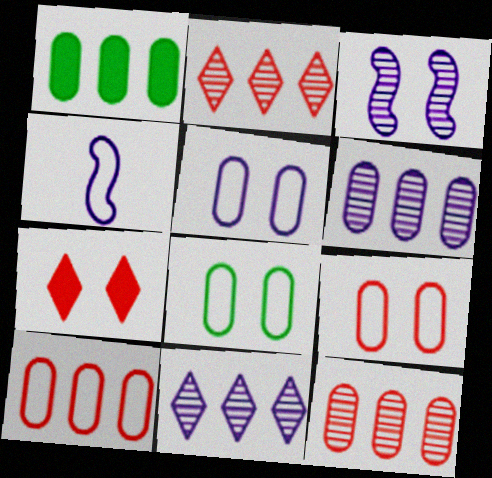[[1, 6, 10], 
[3, 7, 8], 
[5, 8, 9]]